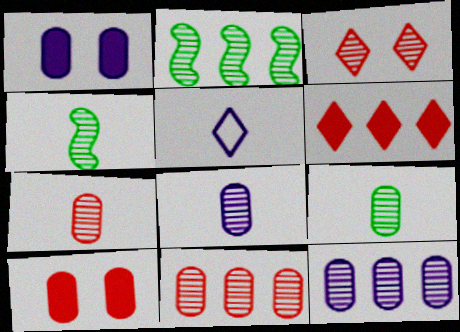[[2, 3, 8], 
[2, 5, 10], 
[3, 4, 12], 
[7, 8, 9]]